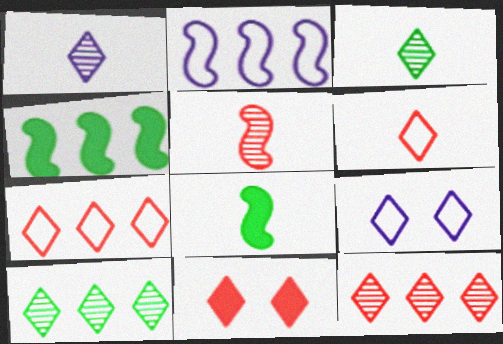[[6, 11, 12]]